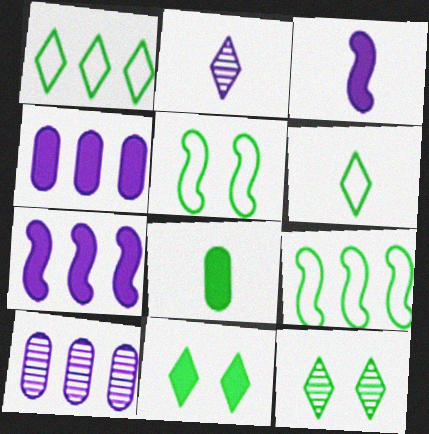[[8, 9, 12]]